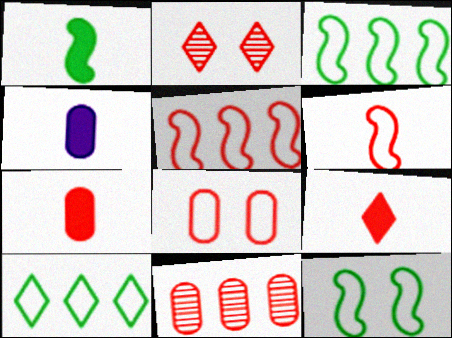[[1, 4, 9], 
[2, 3, 4], 
[2, 5, 7], 
[7, 8, 11]]